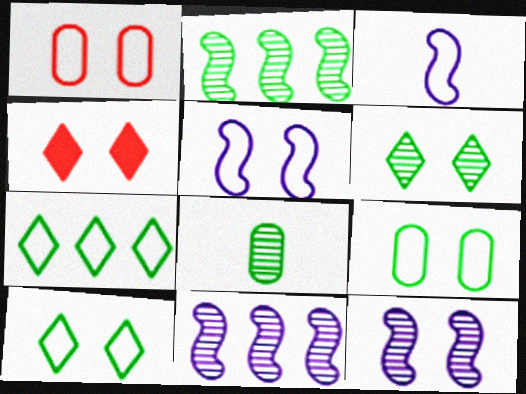[[1, 3, 7], 
[1, 5, 10], 
[2, 6, 8], 
[4, 9, 12]]